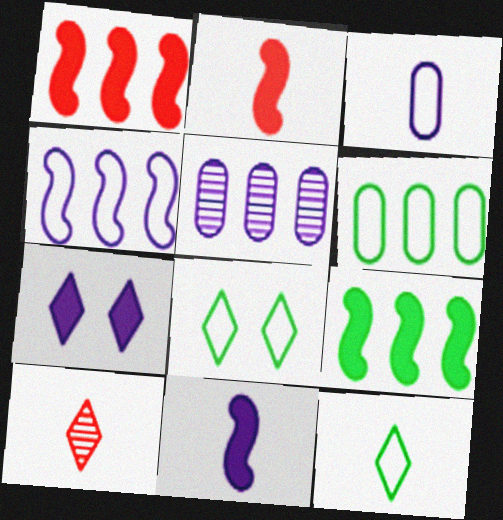[[2, 5, 8]]